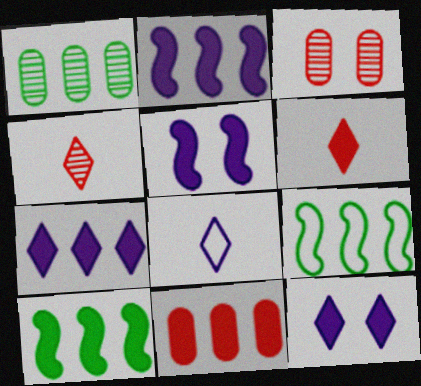[[3, 8, 10], 
[7, 10, 11]]